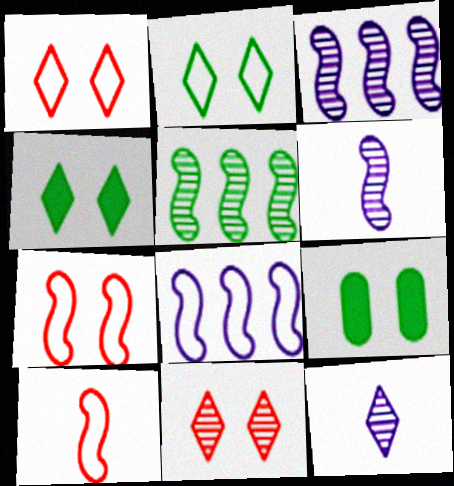[]